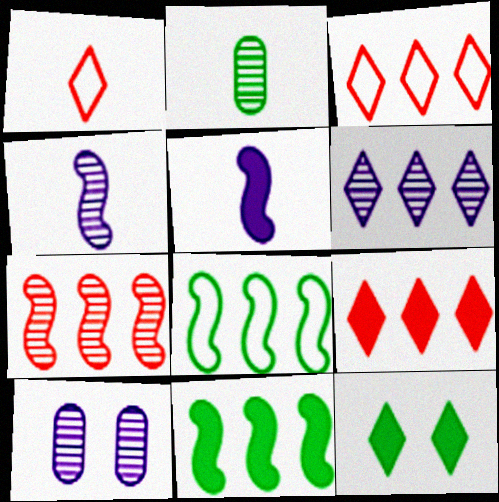[[1, 2, 5], 
[1, 6, 12], 
[1, 10, 11], 
[2, 8, 12], 
[4, 6, 10]]